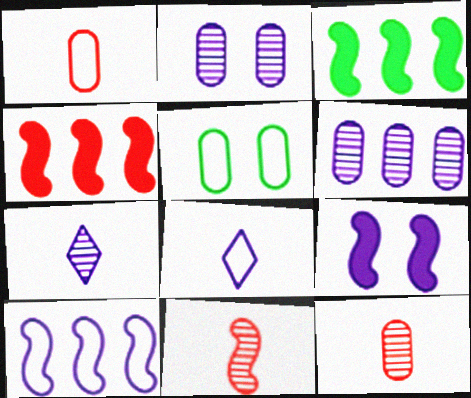[[4, 5, 7], 
[6, 8, 9]]